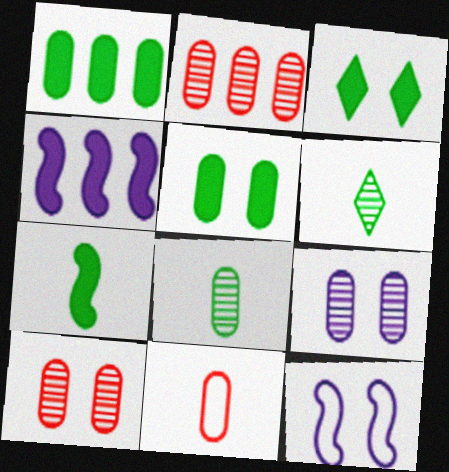[[1, 3, 7], 
[1, 9, 11], 
[2, 8, 9], 
[3, 10, 12]]